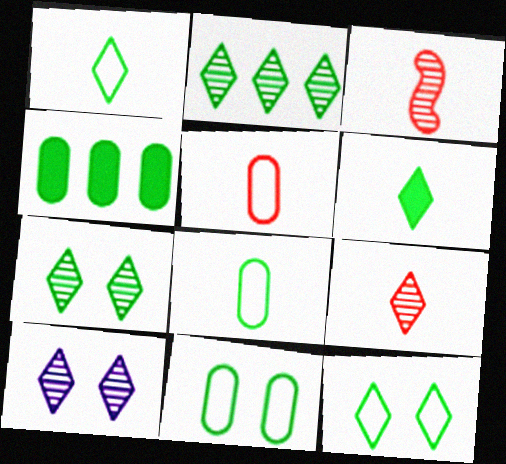[[2, 6, 12], 
[2, 9, 10]]